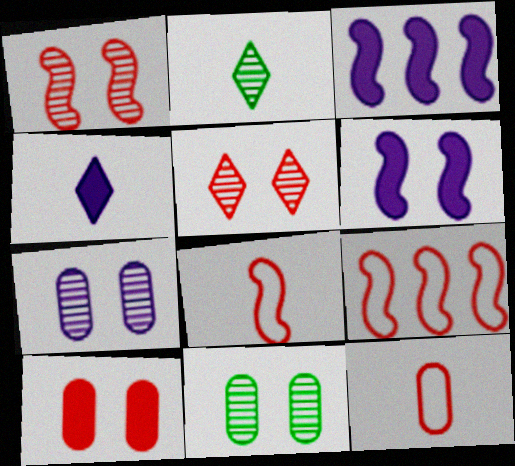[[4, 9, 11]]